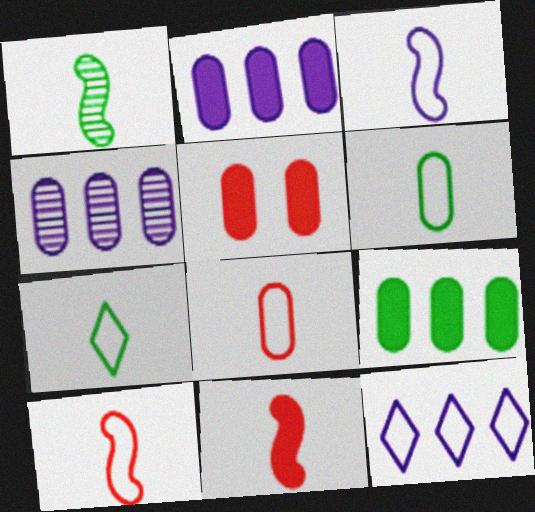[[1, 3, 11], 
[1, 5, 12], 
[3, 7, 8], 
[4, 5, 6]]